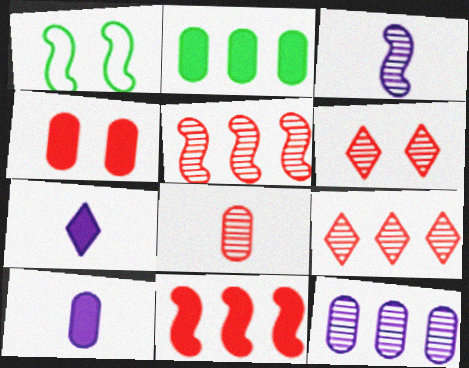[[1, 3, 11], 
[1, 9, 10], 
[2, 4, 10], 
[5, 6, 8]]